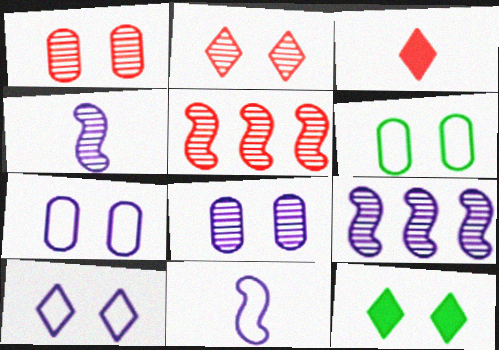[[2, 10, 12], 
[3, 6, 9]]